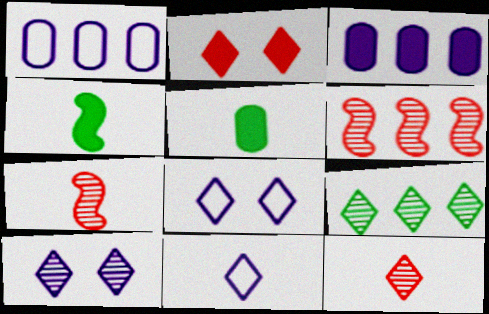[[2, 3, 4], 
[2, 9, 11], 
[5, 6, 8], 
[5, 7, 11], 
[9, 10, 12]]